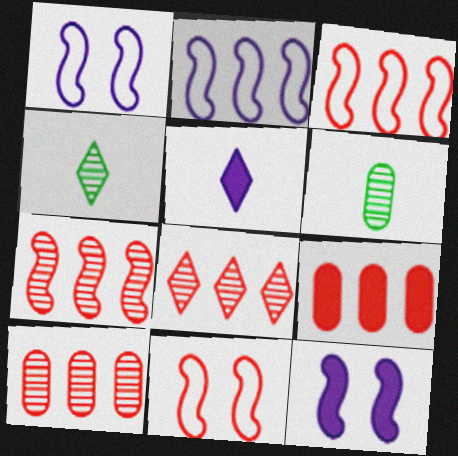[[1, 4, 9], 
[3, 8, 9], 
[7, 8, 10]]